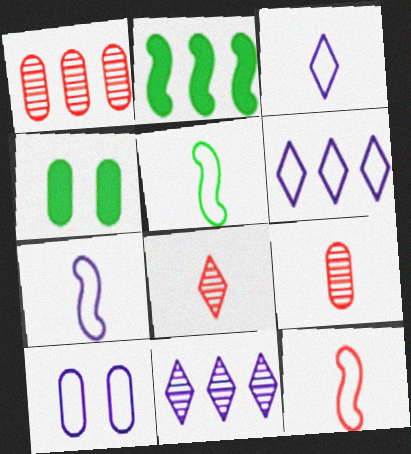[[1, 2, 6], 
[2, 8, 10], 
[4, 11, 12], 
[5, 7, 12], 
[6, 7, 10]]